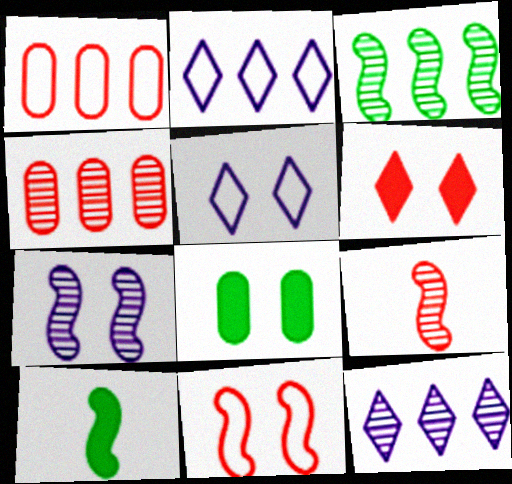[[1, 6, 9], 
[2, 8, 9], 
[3, 4, 12], 
[3, 7, 9], 
[4, 5, 10]]